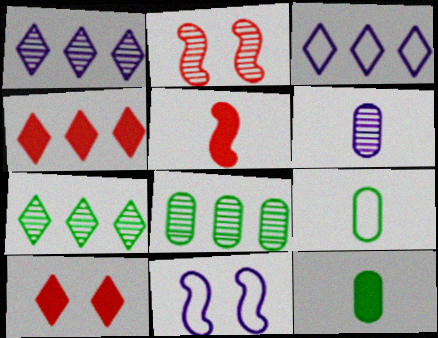[[2, 3, 12], 
[2, 6, 7], 
[3, 4, 7]]